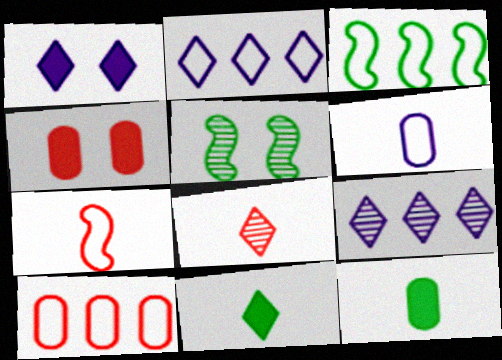[[2, 3, 10]]